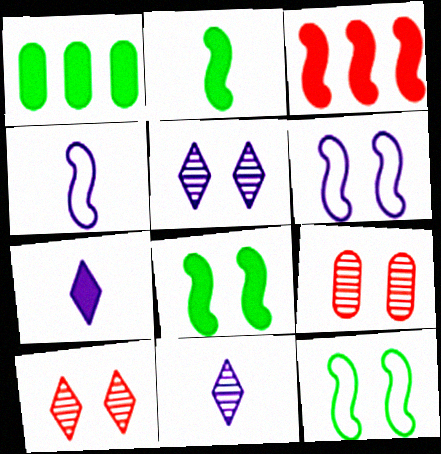[[1, 4, 10]]